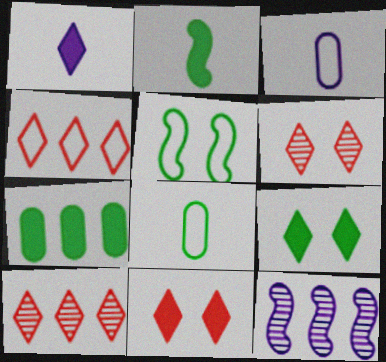[[2, 7, 9], 
[3, 4, 5], 
[4, 7, 12], 
[8, 11, 12]]